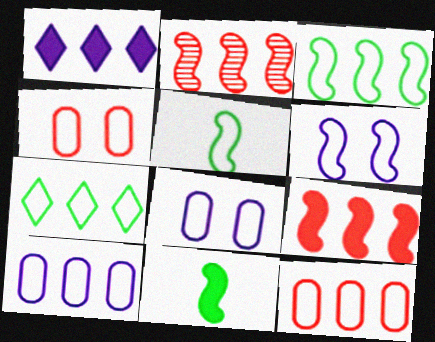[[2, 6, 11]]